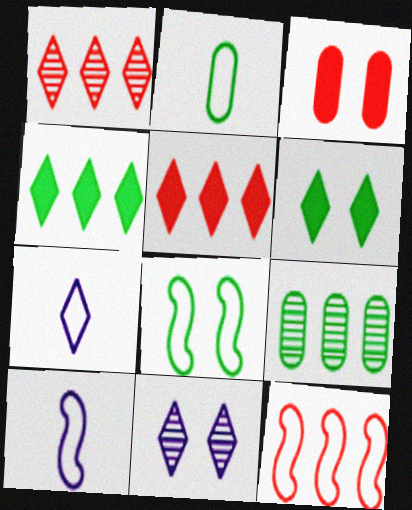[[1, 6, 7], 
[3, 8, 11], 
[8, 10, 12]]